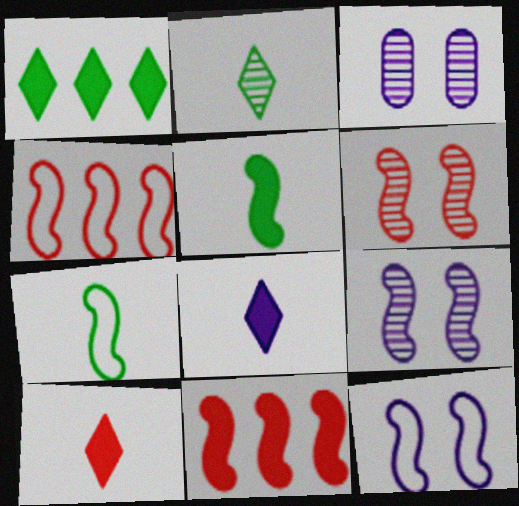[[4, 5, 9], 
[4, 7, 12], 
[7, 9, 11]]